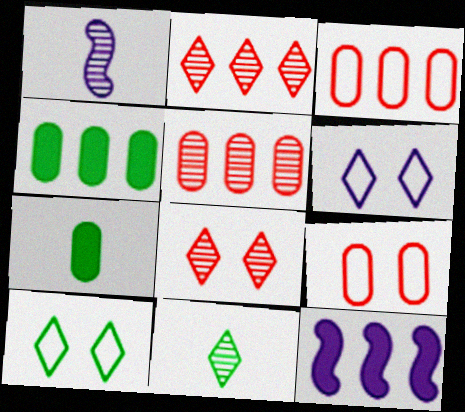[[9, 11, 12]]